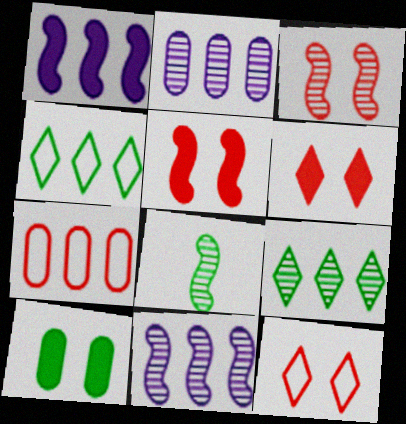[[1, 7, 9], 
[3, 8, 11], 
[4, 8, 10]]